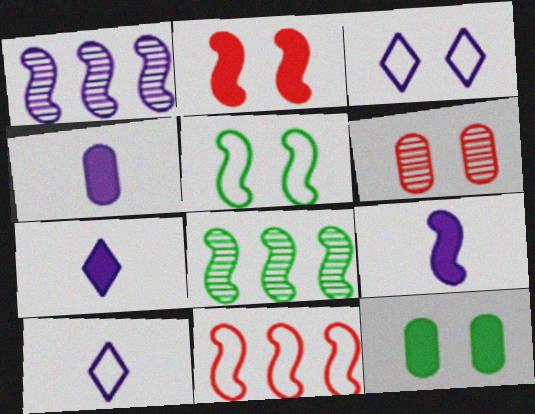[[1, 3, 4], 
[4, 7, 9]]